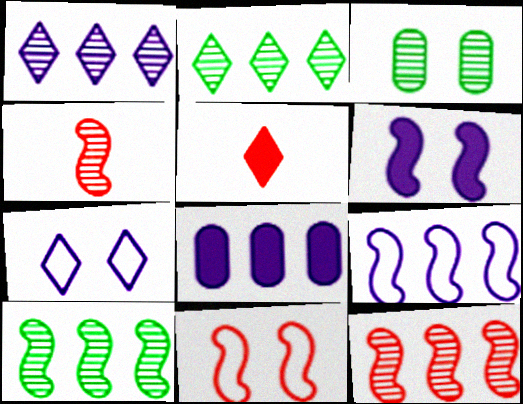[[1, 3, 4], 
[1, 8, 9], 
[2, 5, 7], 
[3, 5, 9]]